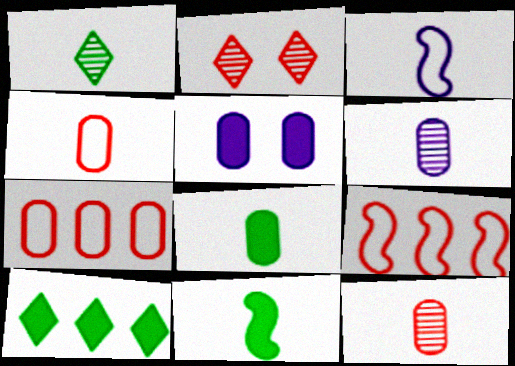[[1, 5, 9], 
[4, 6, 8]]